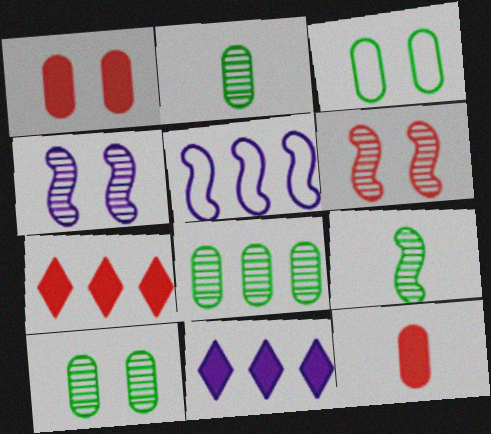[[2, 8, 10], 
[5, 7, 8]]